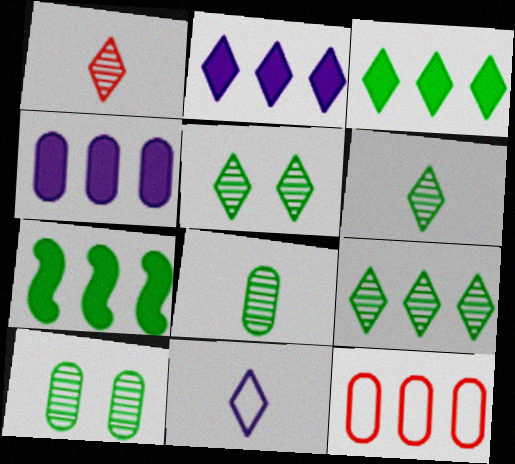[[5, 6, 9]]